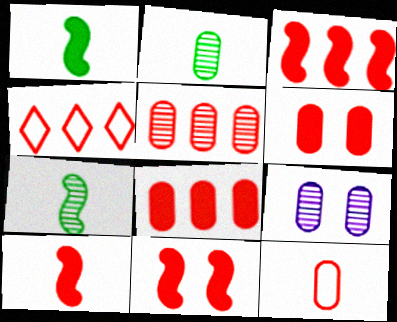[[1, 4, 9], 
[2, 5, 9], 
[3, 4, 5], 
[3, 10, 11], 
[5, 6, 12]]